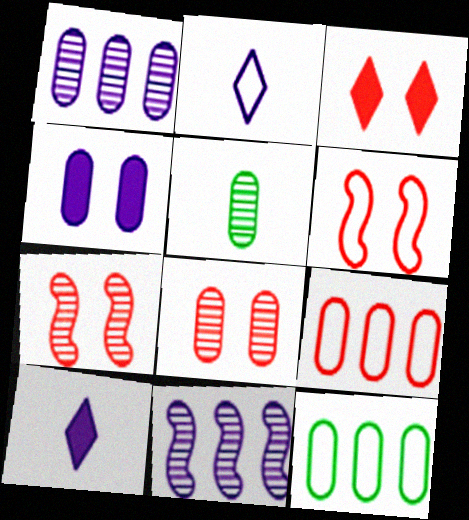[[1, 5, 8], 
[2, 4, 11], 
[2, 6, 12], 
[3, 6, 8], 
[4, 5, 9], 
[7, 10, 12]]